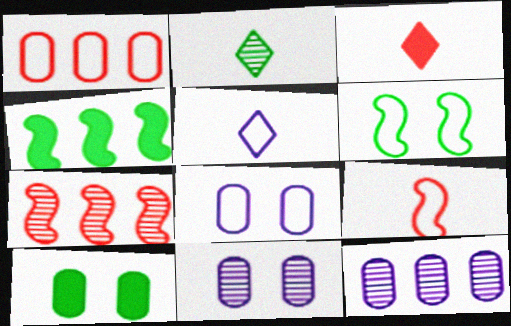[[1, 5, 6], 
[2, 3, 5], 
[2, 7, 11], 
[3, 6, 12], 
[5, 7, 10]]